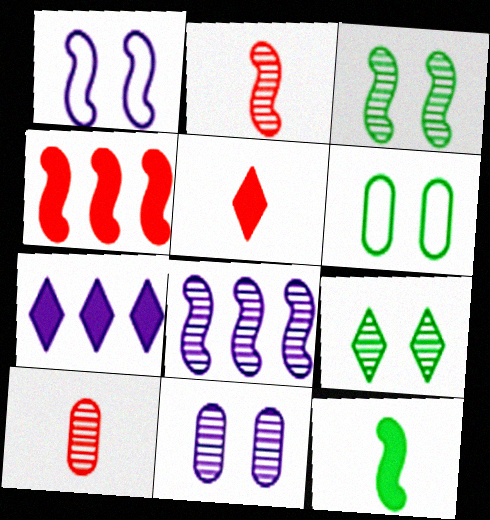[[2, 3, 8], 
[2, 6, 7], 
[5, 6, 8], 
[8, 9, 10]]